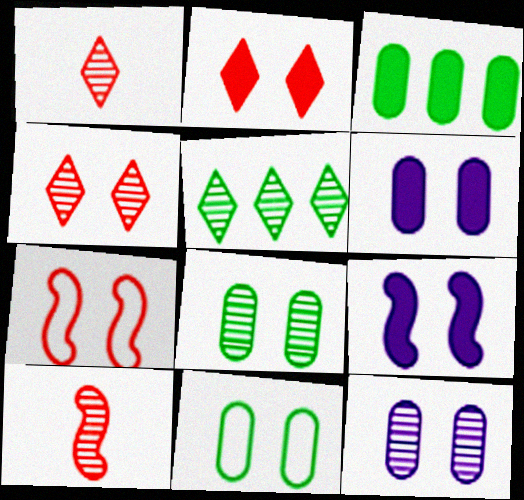[[4, 9, 11], 
[5, 10, 12]]